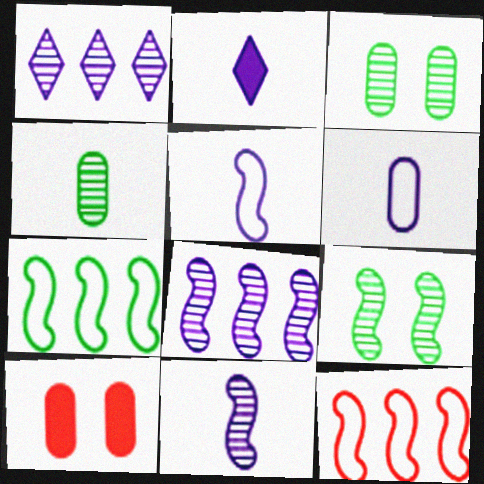[[2, 3, 12], 
[2, 6, 11]]